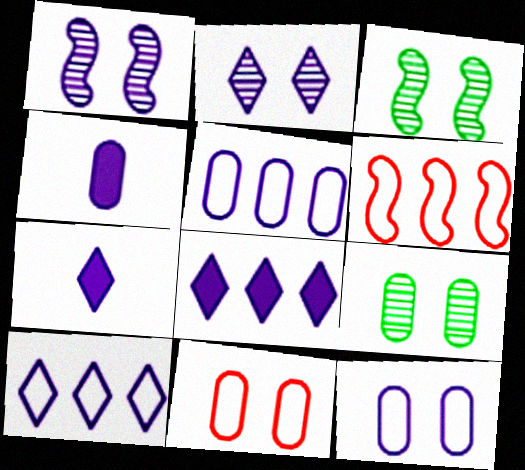[[1, 4, 10], 
[1, 5, 7], 
[2, 7, 10], 
[6, 7, 9]]